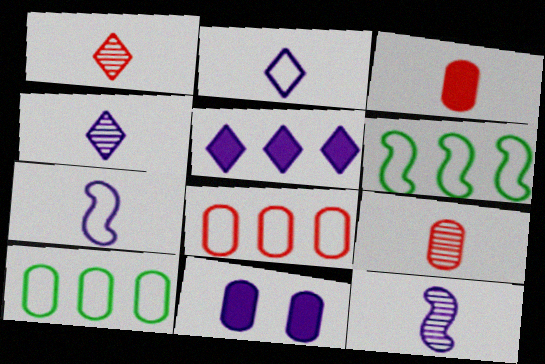[[1, 6, 11], 
[9, 10, 11]]